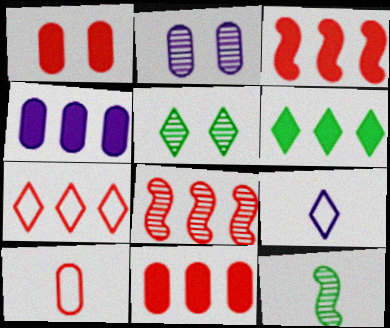[[3, 4, 6], 
[7, 8, 11]]